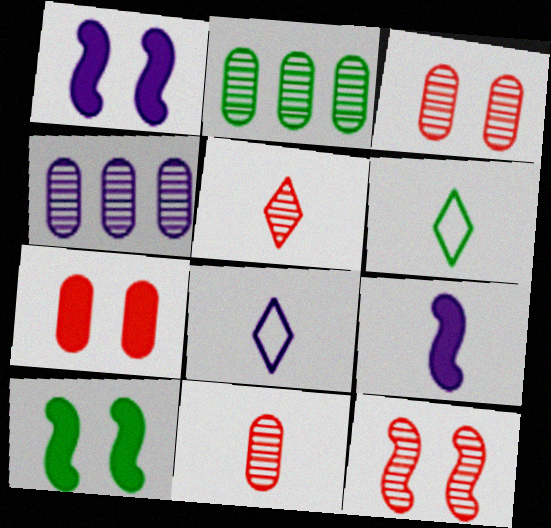[[1, 4, 8], 
[2, 6, 10], 
[6, 9, 11]]